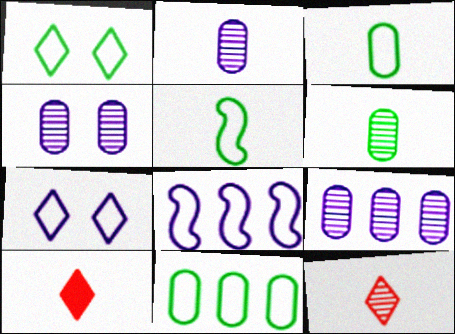[[1, 5, 11], 
[2, 4, 9], 
[2, 5, 10]]